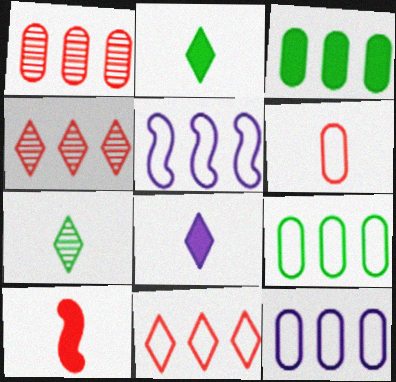[[1, 3, 12], 
[3, 4, 5], 
[5, 9, 11]]